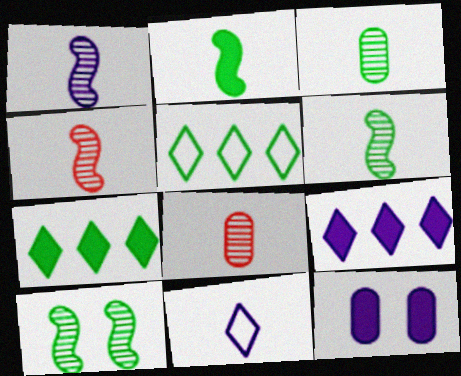[[1, 4, 6], 
[2, 8, 11], 
[4, 5, 12]]